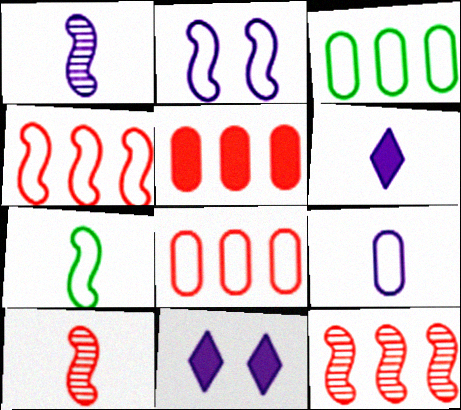[[1, 6, 9], 
[2, 4, 7], 
[3, 10, 11]]